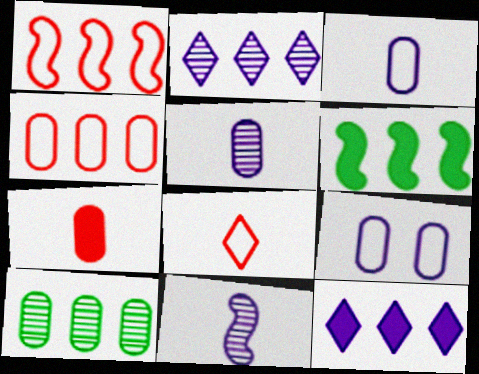[[1, 10, 12], 
[2, 4, 6], 
[7, 9, 10], 
[9, 11, 12]]